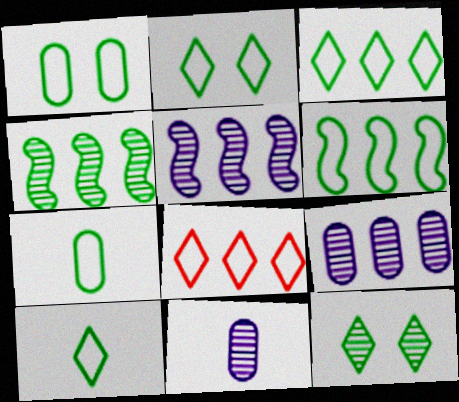[[1, 6, 10], 
[2, 3, 10], 
[2, 6, 7]]